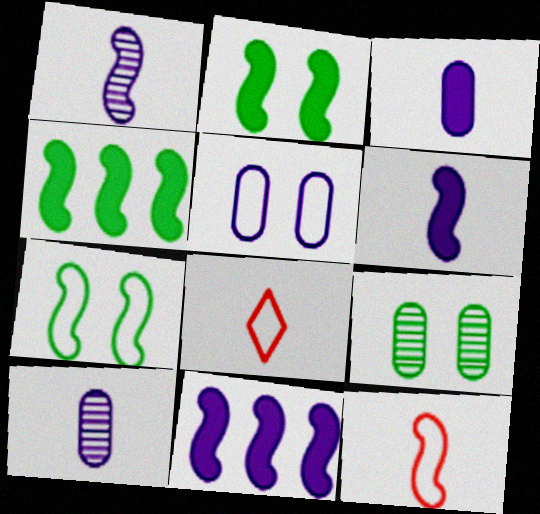[[8, 9, 11]]